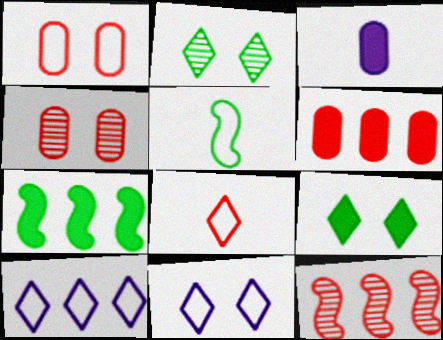[[1, 5, 10]]